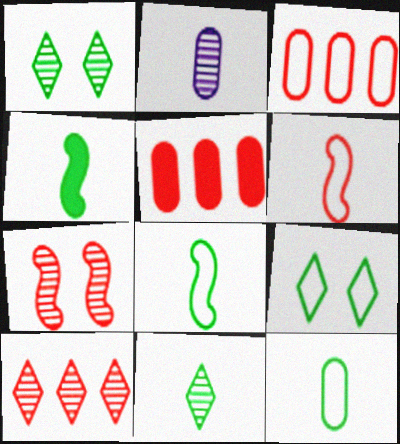[[4, 11, 12]]